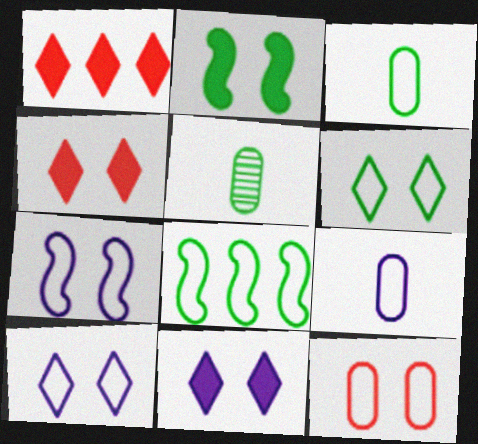[[1, 5, 7], 
[3, 6, 8], 
[6, 7, 12]]